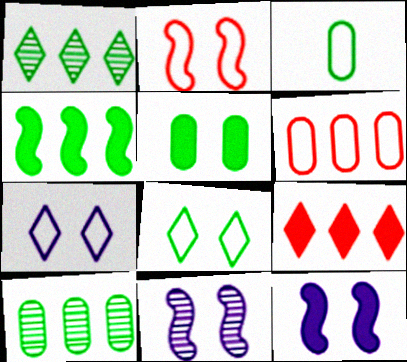[[3, 5, 10], 
[3, 9, 11]]